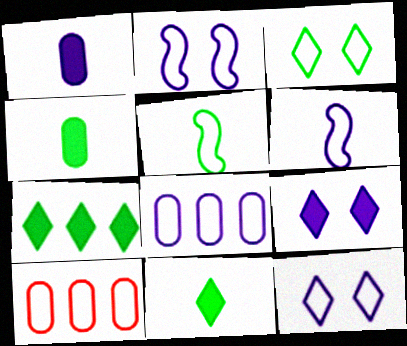[[3, 6, 10], 
[5, 10, 12], 
[6, 8, 12]]